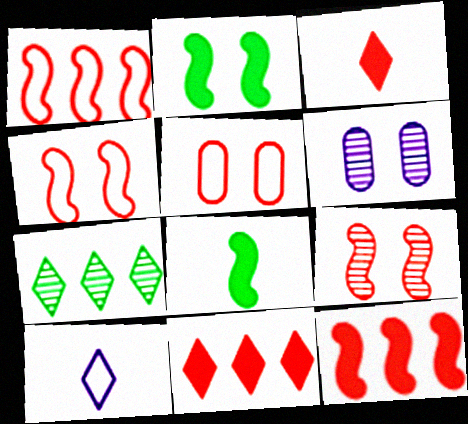[]